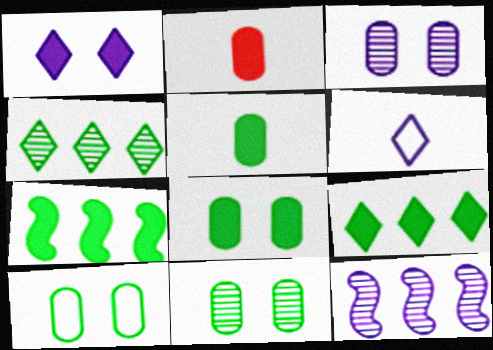[[1, 2, 7], 
[8, 10, 11]]